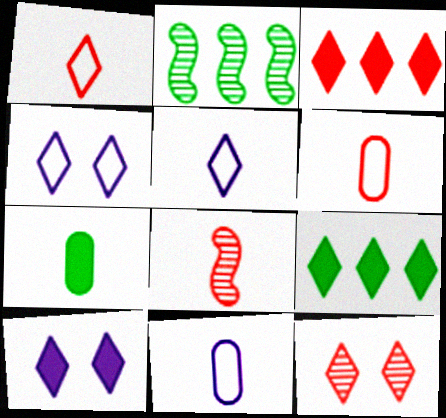[[1, 3, 12], 
[2, 6, 10], 
[5, 7, 8], 
[5, 9, 12]]